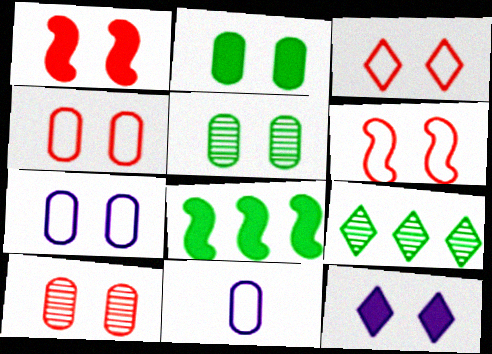[[1, 2, 12], 
[1, 3, 10], 
[1, 9, 11], 
[2, 7, 10], 
[3, 4, 6], 
[5, 6, 12]]